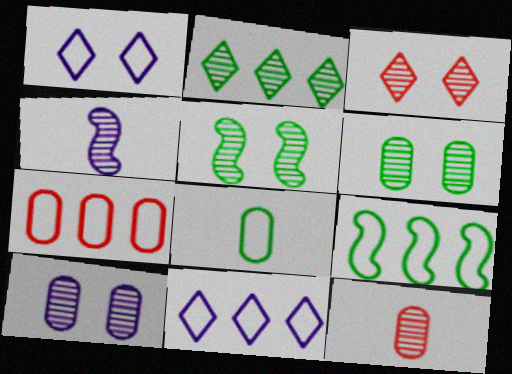[[3, 5, 10], 
[7, 9, 11]]